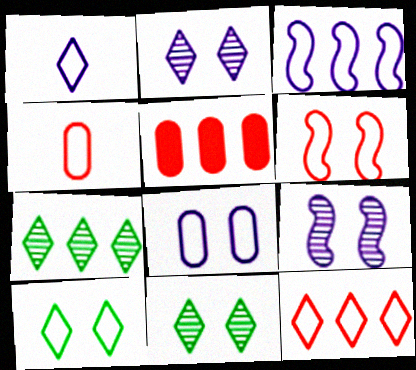[[1, 3, 8], 
[1, 10, 12], 
[3, 4, 10], 
[3, 5, 7], 
[4, 6, 12], 
[6, 8, 10]]